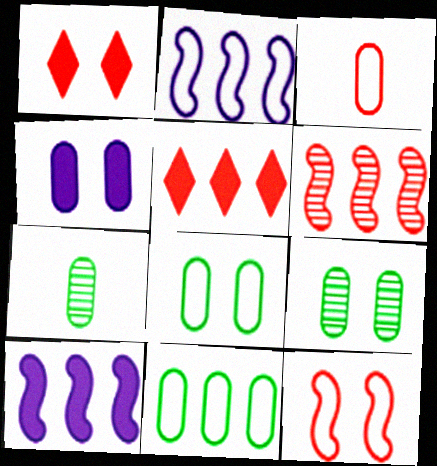[[1, 2, 7], 
[1, 3, 6]]